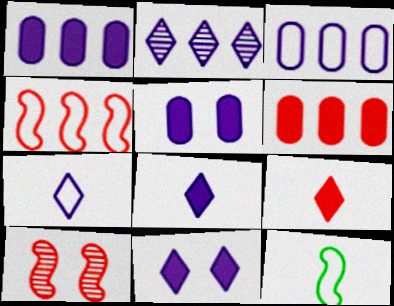[[2, 7, 11]]